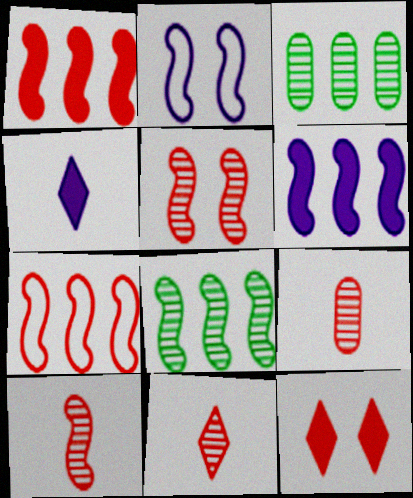[[6, 7, 8], 
[7, 9, 12], 
[9, 10, 11]]